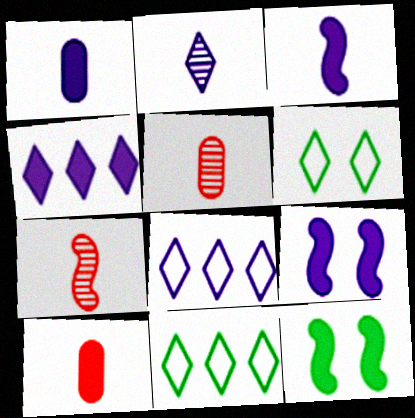[[1, 4, 9], 
[4, 10, 12], 
[5, 8, 12], 
[5, 9, 11]]